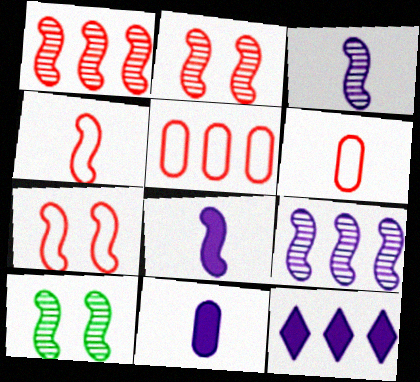[[1, 3, 10], 
[6, 10, 12]]